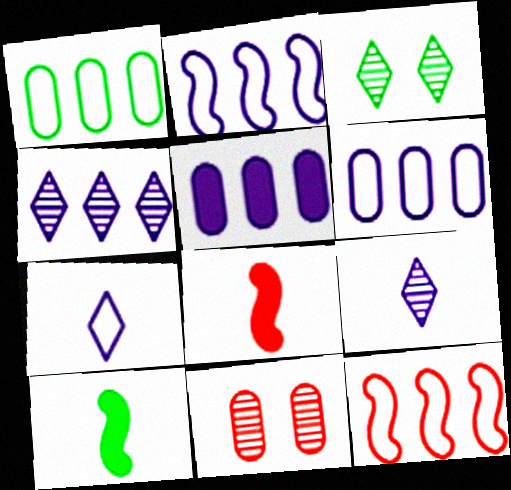[[1, 3, 10], 
[2, 4, 5], 
[3, 6, 8]]